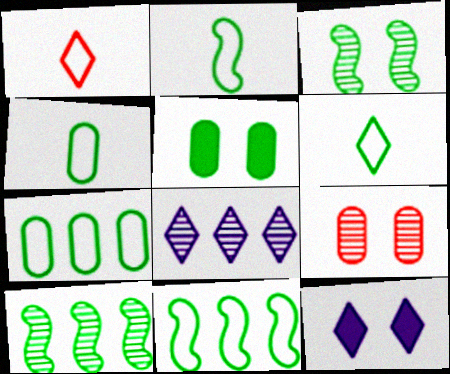[[2, 4, 6], 
[5, 6, 10]]